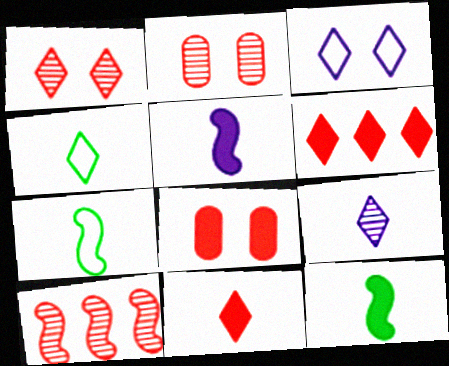[[4, 9, 11]]